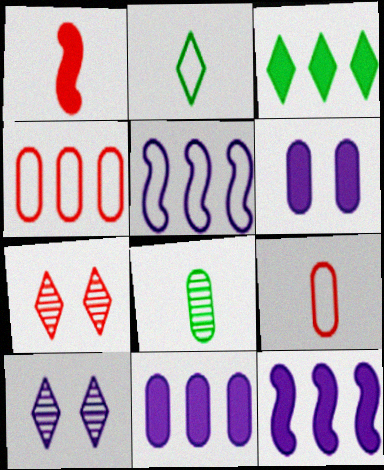[[1, 3, 6], 
[1, 4, 7], 
[4, 6, 8]]